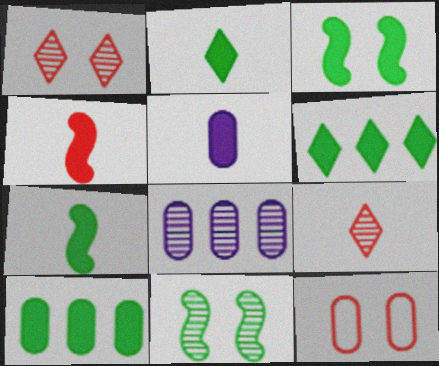[[2, 3, 10], 
[2, 4, 5], 
[8, 9, 11]]